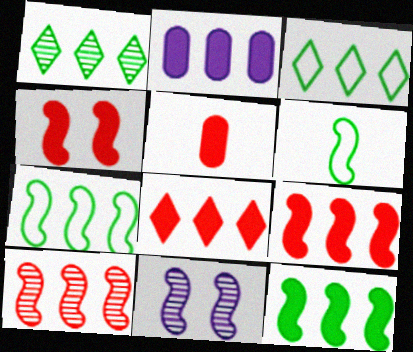[[2, 3, 10], 
[2, 8, 12], 
[3, 5, 11], 
[4, 5, 8], 
[6, 9, 11]]